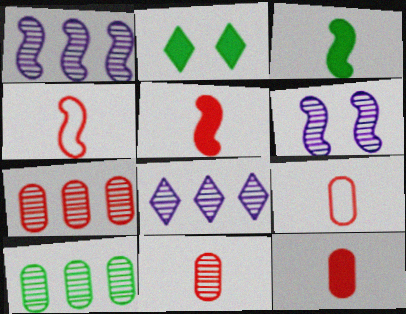[[1, 2, 9], 
[9, 11, 12]]